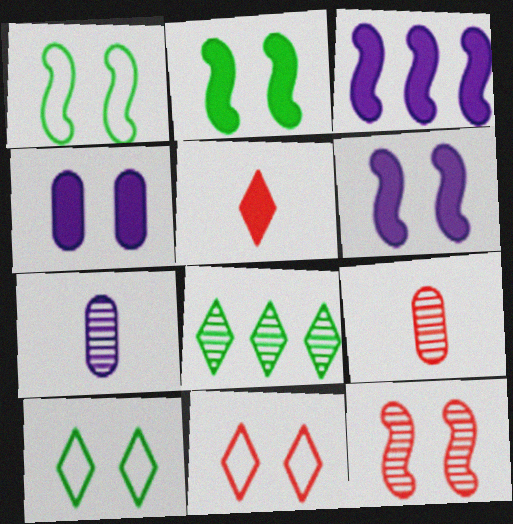[[1, 6, 12], 
[3, 9, 10], 
[4, 10, 12], 
[7, 8, 12]]